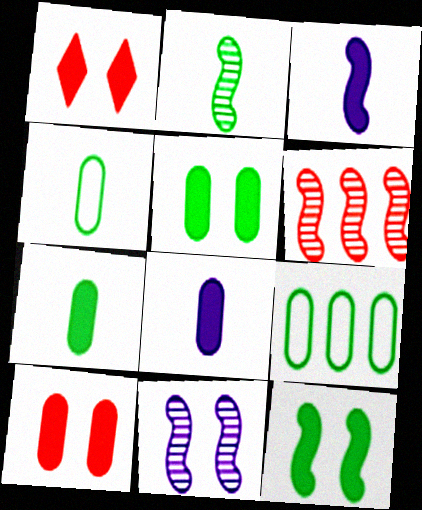[[2, 6, 11]]